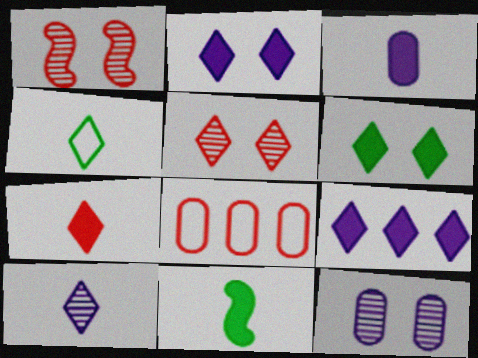[[1, 7, 8], 
[3, 7, 11], 
[4, 5, 9], 
[4, 7, 10], 
[6, 7, 9]]